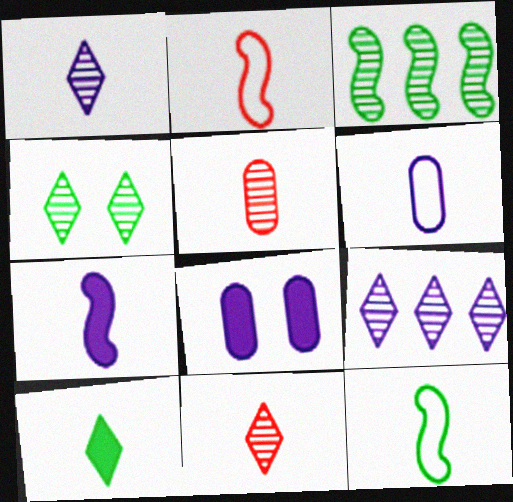[[1, 6, 7], 
[4, 9, 11]]